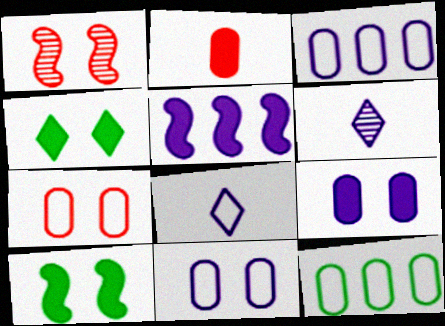[[1, 4, 11], 
[2, 4, 5], 
[5, 6, 11]]